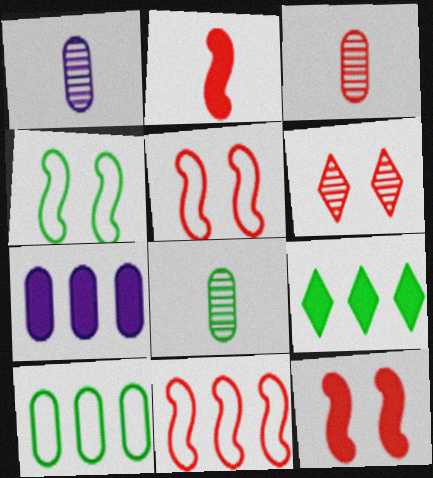[[1, 3, 8], 
[1, 5, 9], 
[4, 8, 9]]